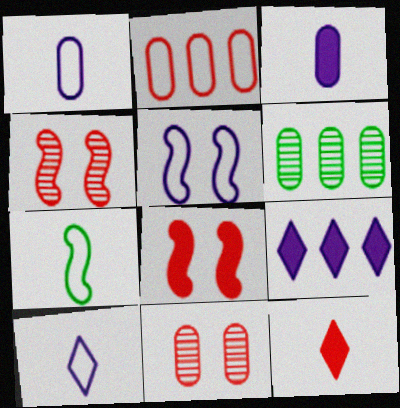[[2, 4, 12], 
[5, 6, 12], 
[6, 8, 10], 
[7, 9, 11]]